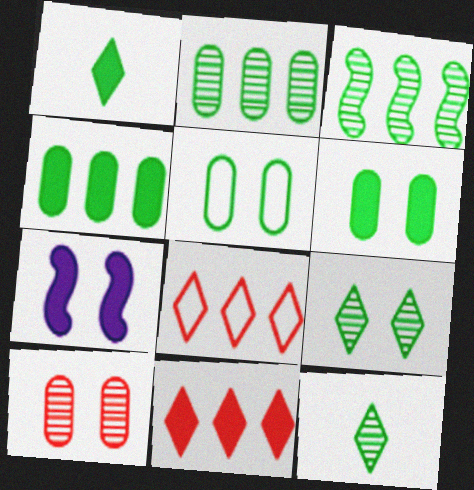[[1, 3, 5]]